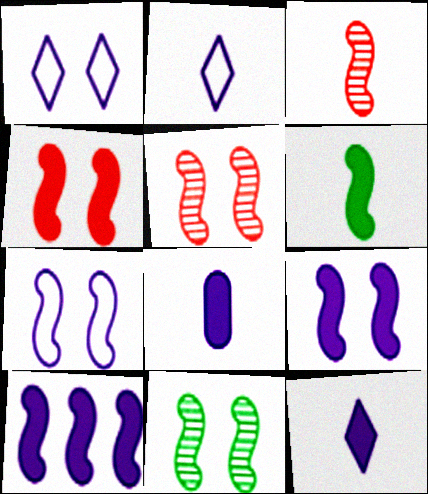[[4, 6, 10], 
[4, 7, 11]]